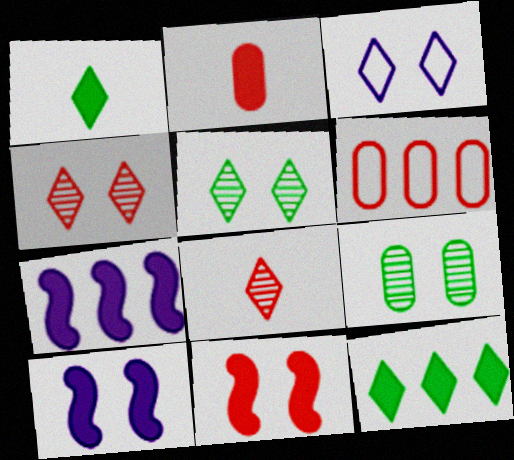[[2, 10, 12], 
[3, 8, 12], 
[3, 9, 11], 
[6, 8, 11]]